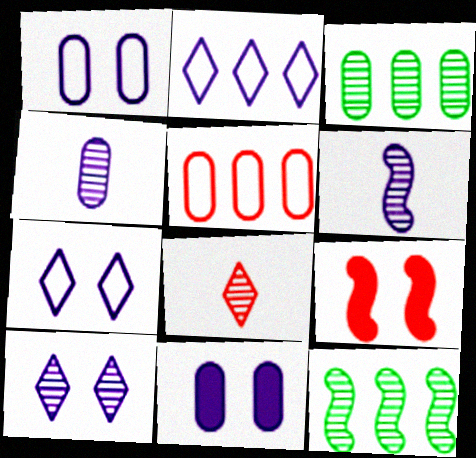[[2, 6, 11], 
[5, 8, 9]]